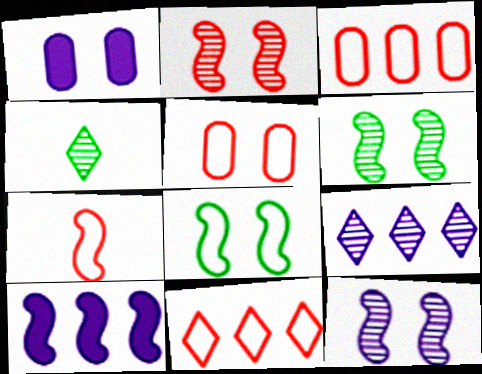[[2, 6, 12], 
[4, 5, 10], 
[5, 7, 11], 
[6, 7, 10]]